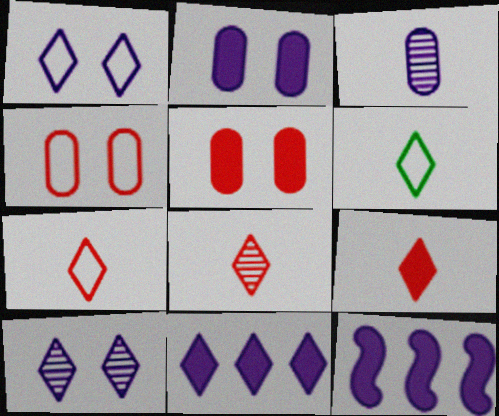[[1, 3, 12], 
[7, 8, 9]]